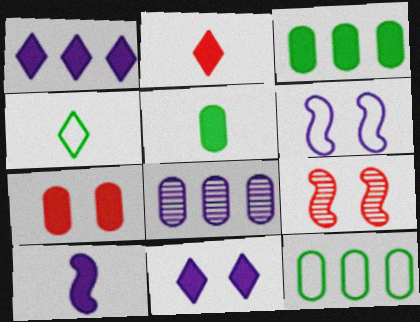[[2, 5, 10]]